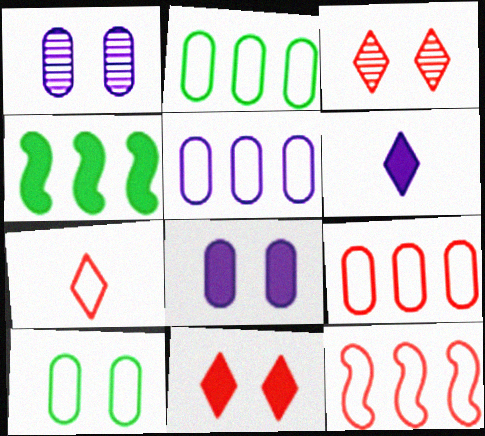[[1, 4, 7], 
[2, 5, 9]]